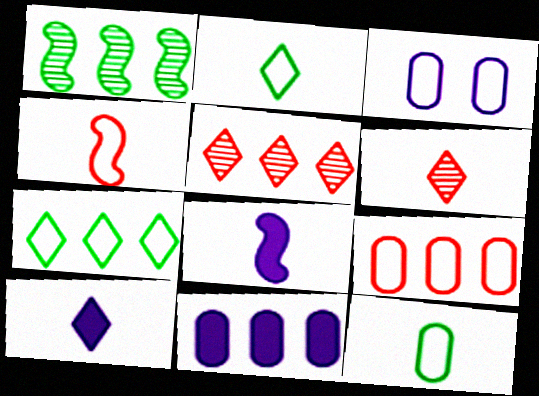[[2, 6, 10], 
[3, 4, 7], 
[3, 9, 12], 
[6, 8, 12]]